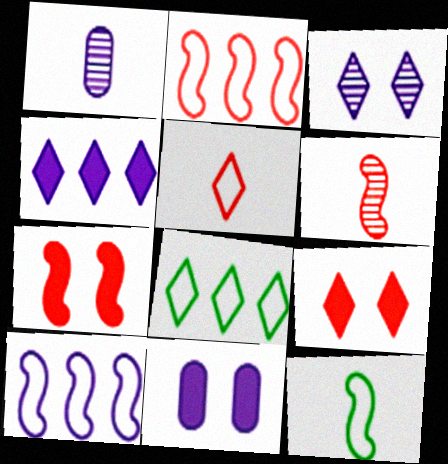[[1, 7, 8], 
[2, 6, 7], 
[6, 8, 11]]